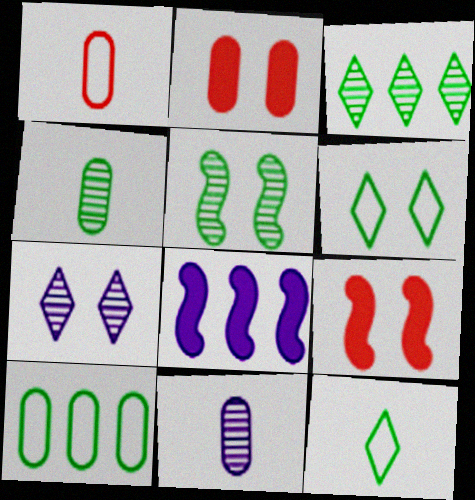[[2, 10, 11], 
[3, 4, 5]]